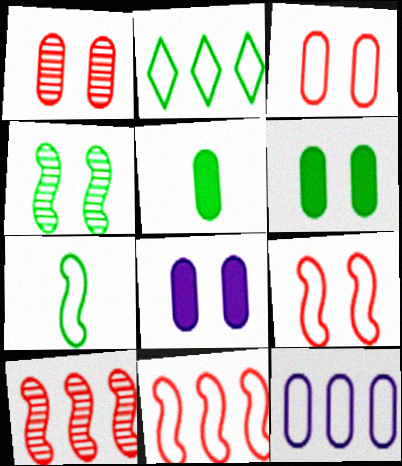[[1, 5, 12], 
[2, 4, 5], 
[2, 11, 12]]